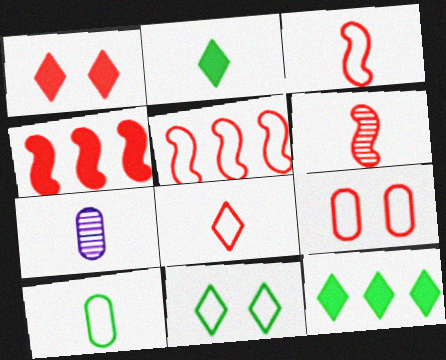[[2, 3, 7], 
[4, 7, 11], 
[5, 8, 9]]